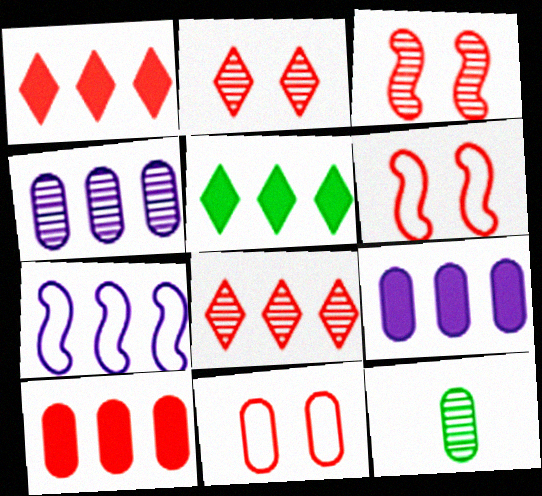[[9, 11, 12]]